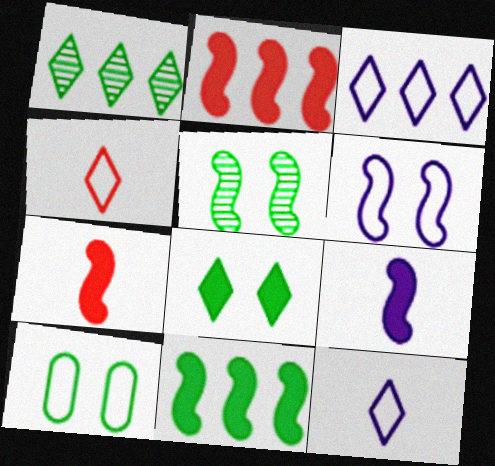[[5, 8, 10]]